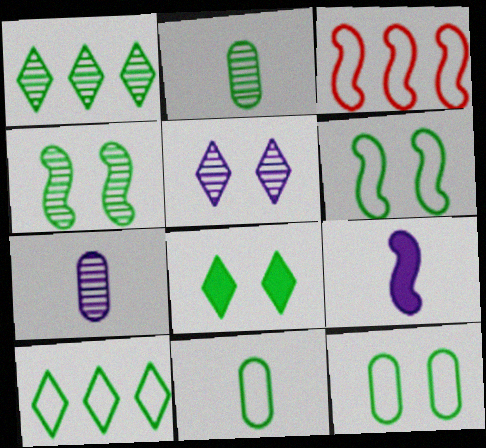[[1, 2, 4], 
[3, 4, 9], 
[3, 7, 8], 
[4, 8, 12], 
[6, 10, 11]]